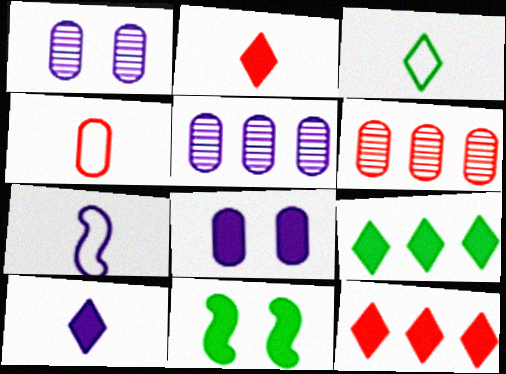[[3, 4, 7]]